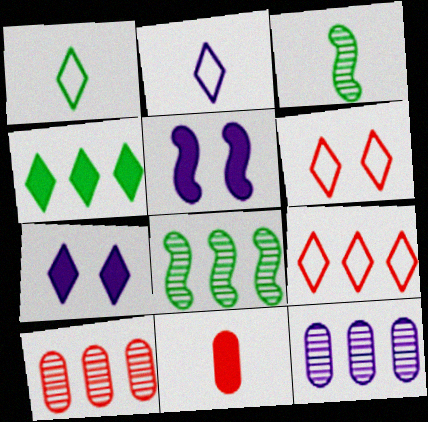[[1, 5, 10], 
[2, 3, 11], 
[2, 5, 12], 
[4, 5, 11]]